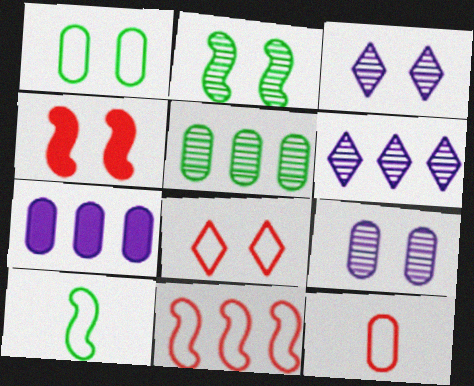[[1, 3, 4], 
[8, 11, 12]]